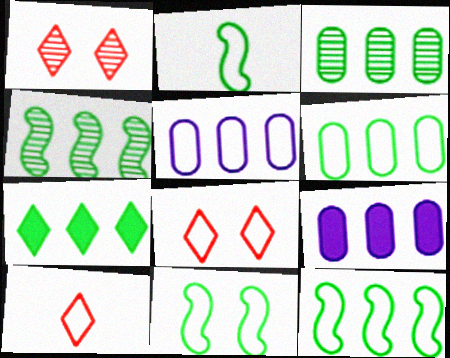[[1, 2, 9], 
[2, 5, 8], 
[2, 11, 12], 
[3, 7, 12], 
[4, 6, 7], 
[5, 10, 11]]